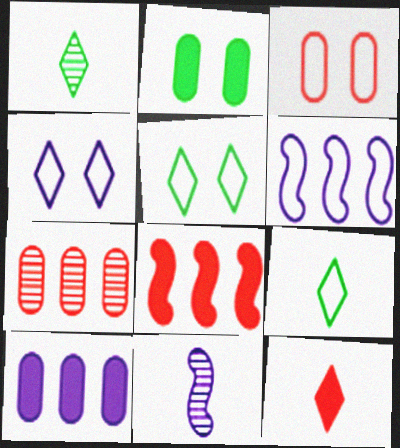[[3, 6, 9], 
[4, 10, 11]]